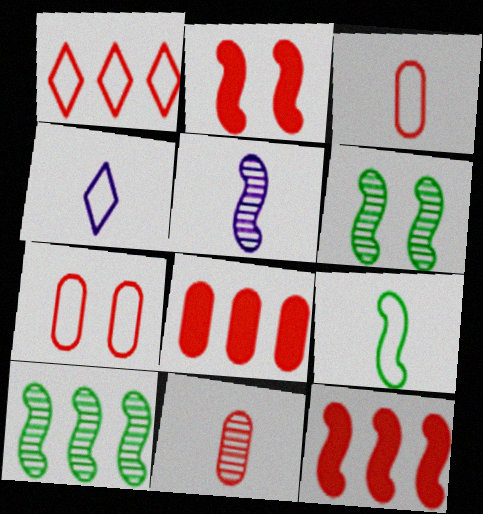[[1, 2, 11], 
[3, 4, 9], 
[4, 6, 8], 
[7, 8, 11]]